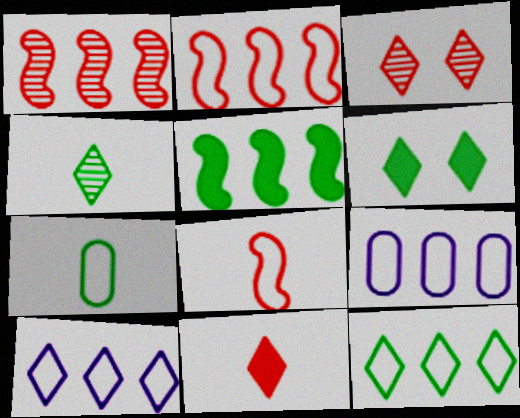[[2, 9, 12], 
[4, 6, 12]]